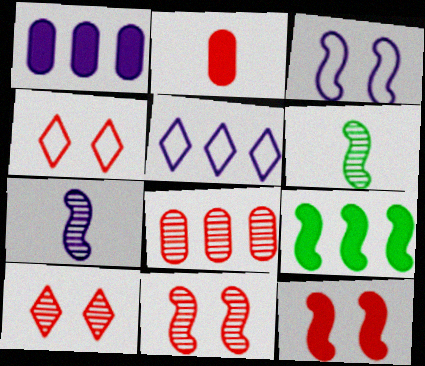[[1, 4, 6], 
[5, 8, 9]]